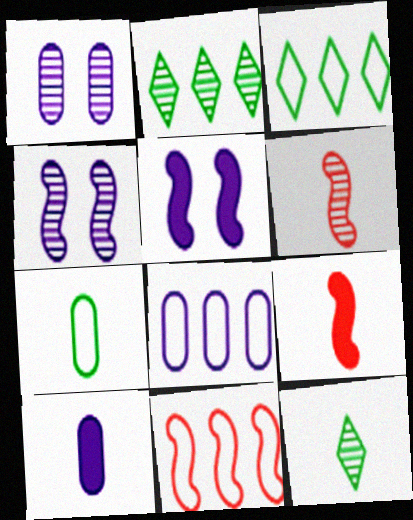[[1, 2, 6], 
[1, 3, 9], 
[1, 8, 10], 
[3, 8, 11]]